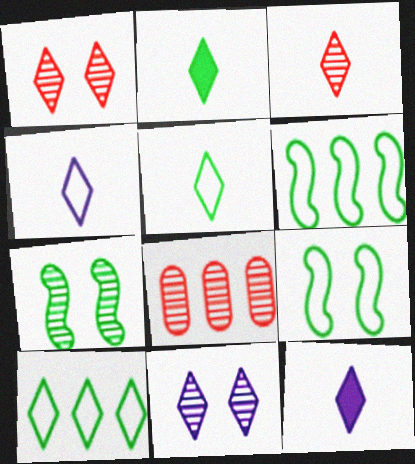[[1, 10, 12], 
[2, 3, 4], 
[3, 5, 12], 
[8, 9, 12]]